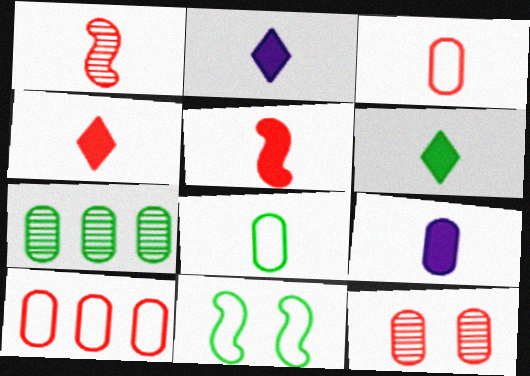[[1, 2, 8], 
[1, 3, 4], 
[2, 4, 6], 
[5, 6, 9], 
[6, 7, 11]]